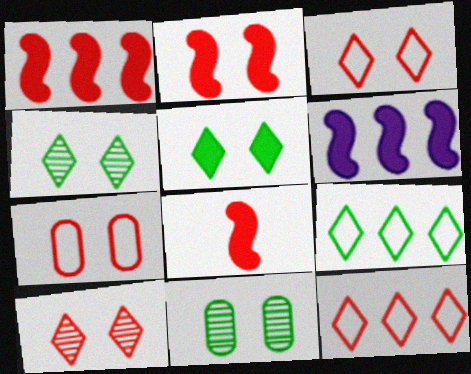[[1, 2, 8], 
[2, 7, 10]]